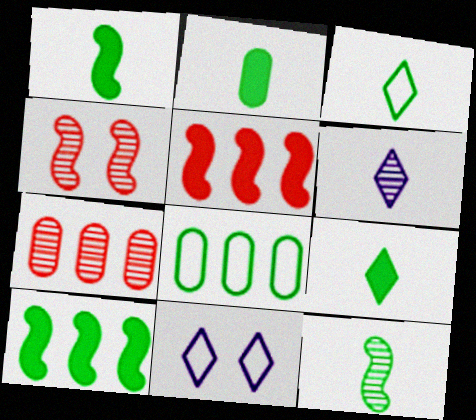[[1, 2, 9], 
[1, 7, 11], 
[2, 3, 12]]